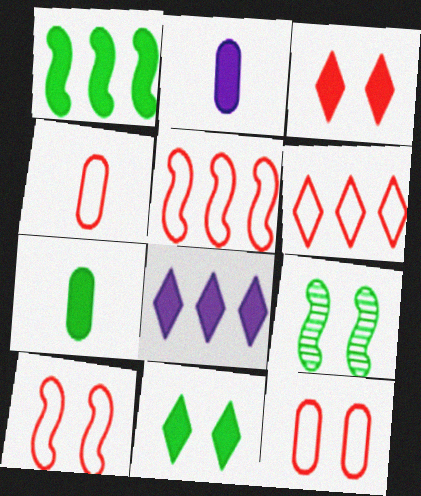[[1, 2, 3], 
[1, 7, 11], 
[2, 6, 9], 
[4, 6, 10], 
[4, 8, 9]]